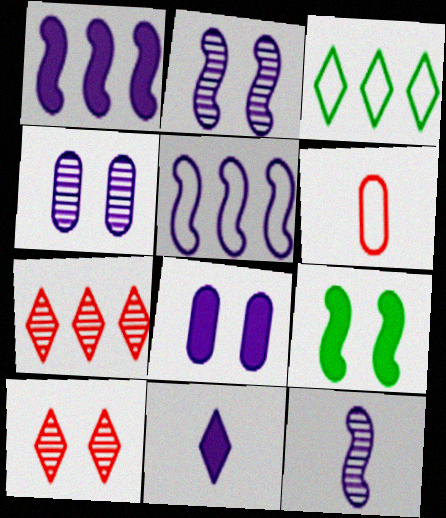[[1, 8, 11], 
[3, 10, 11], 
[4, 5, 11]]